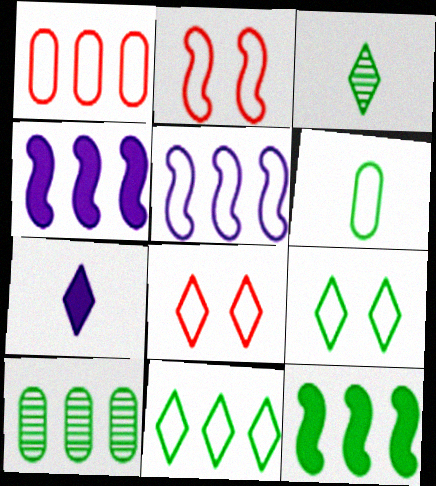[[1, 5, 11], 
[2, 7, 10], 
[5, 6, 8], 
[10, 11, 12]]